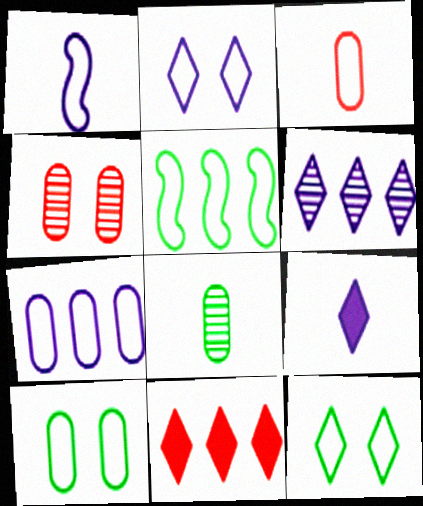[[1, 2, 7], 
[2, 3, 5], 
[2, 6, 9], 
[3, 7, 10], 
[4, 5, 9]]